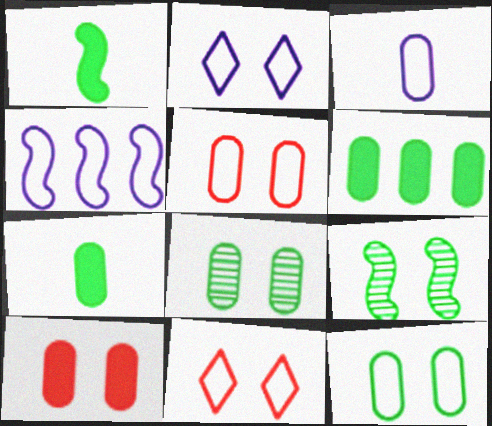[[2, 3, 4], 
[2, 9, 10]]